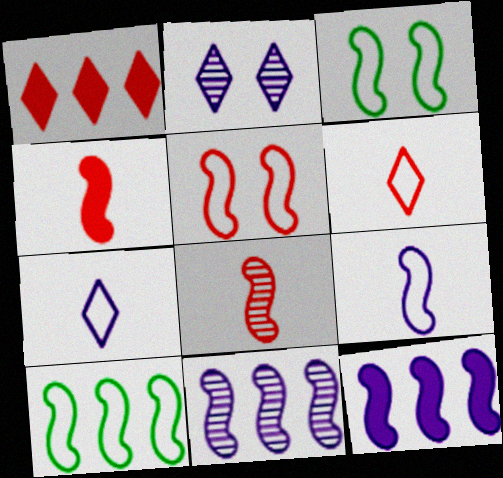[[3, 4, 11], 
[3, 8, 12], 
[5, 9, 10]]